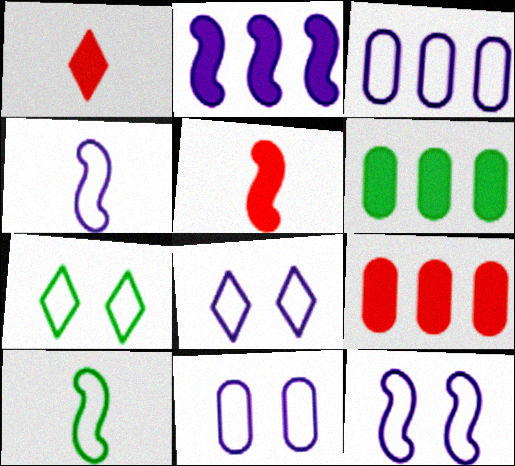[[3, 4, 8], 
[8, 11, 12]]